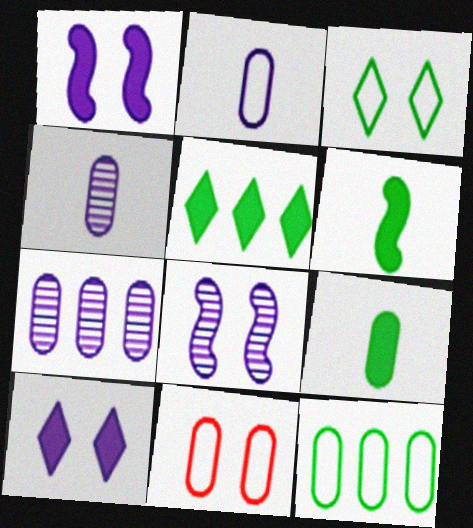[[2, 11, 12], 
[7, 9, 11]]